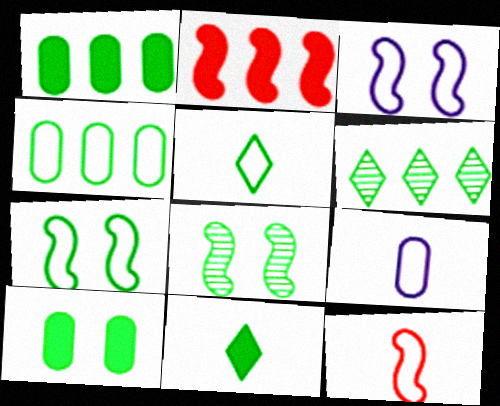[[1, 5, 8], 
[4, 5, 7], 
[4, 8, 11], 
[5, 9, 12]]